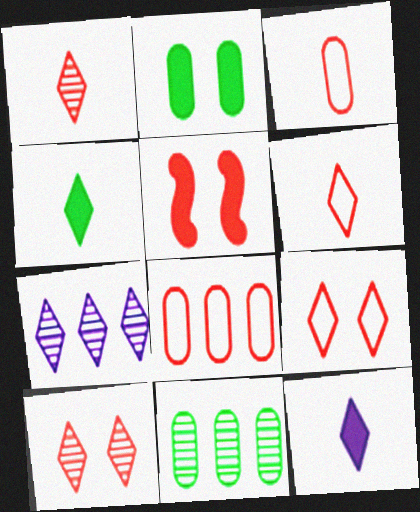[[1, 5, 8], 
[4, 7, 9]]